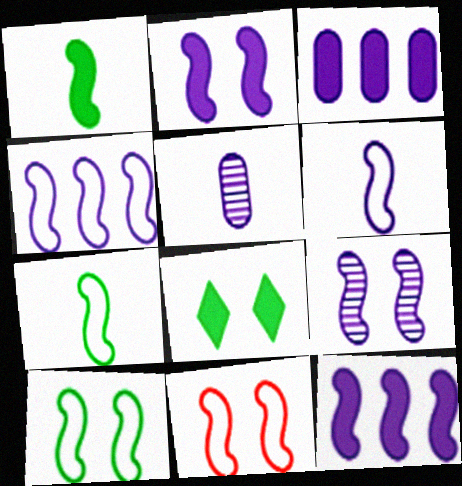[[4, 7, 11], 
[6, 9, 12]]